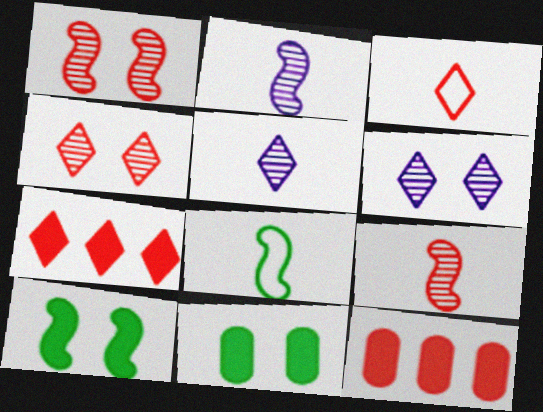[[1, 3, 12], 
[3, 4, 7], 
[6, 8, 12]]